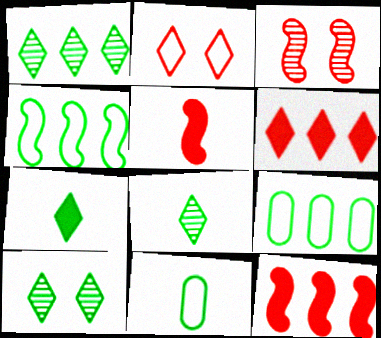[[1, 8, 10]]